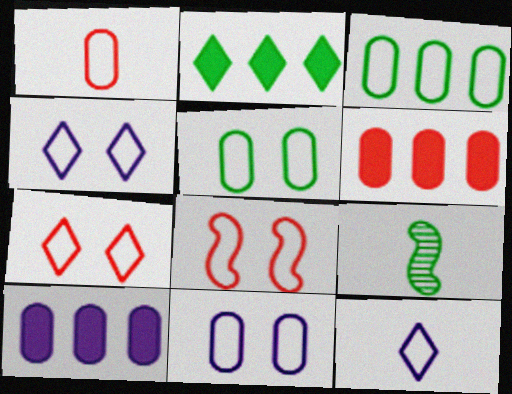[[1, 3, 11], 
[2, 5, 9], 
[3, 8, 12], 
[4, 5, 8], 
[4, 6, 9], 
[7, 9, 10]]